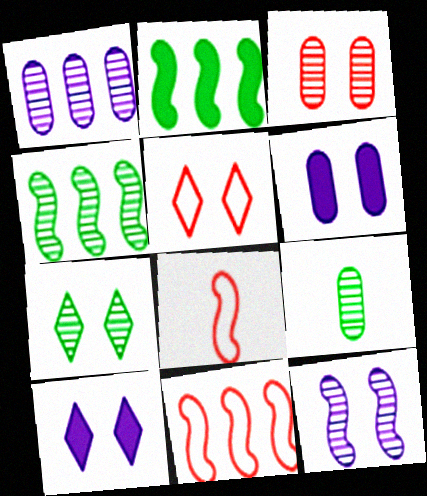[[1, 3, 9], 
[2, 8, 12], 
[3, 7, 12], 
[4, 7, 9], 
[5, 7, 10], 
[9, 10, 11]]